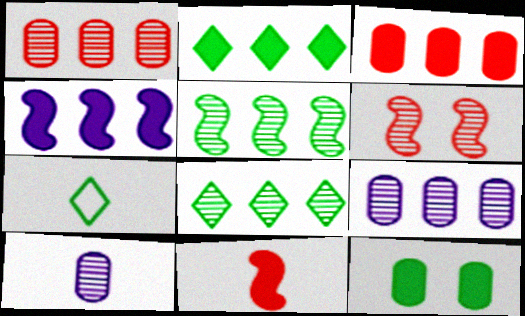[[2, 3, 4], 
[5, 7, 12], 
[6, 8, 10], 
[7, 10, 11]]